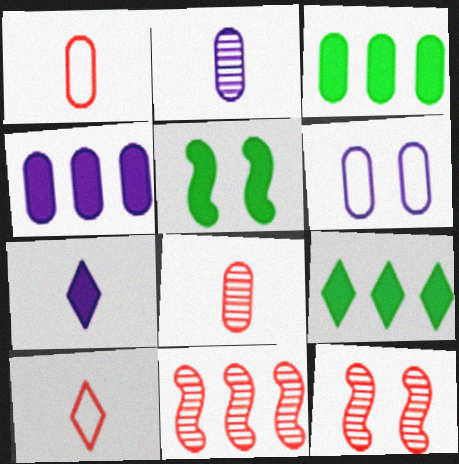[[2, 4, 6], 
[3, 6, 8]]